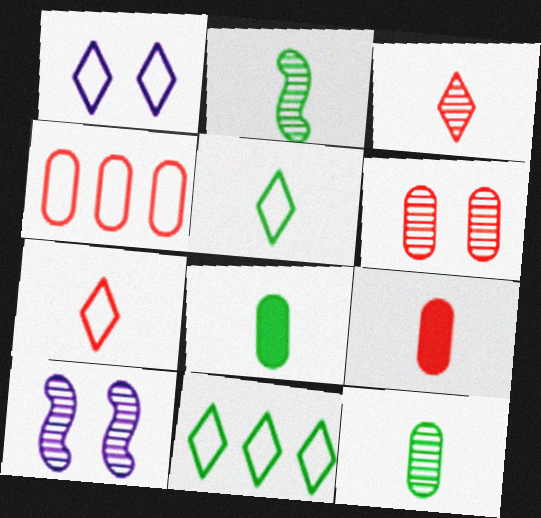[[1, 7, 11], 
[2, 5, 8], 
[4, 6, 9], 
[9, 10, 11]]